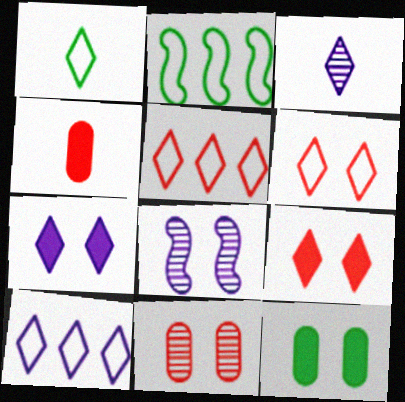[[1, 6, 10], 
[3, 7, 10], 
[6, 8, 12]]